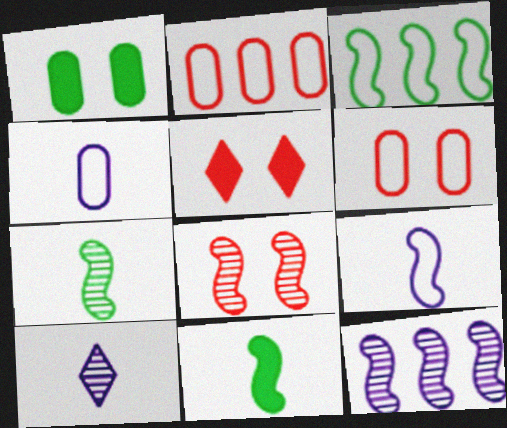[[5, 6, 8], 
[7, 8, 12]]